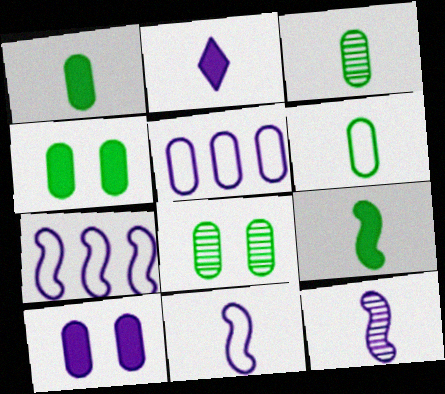[[1, 3, 6]]